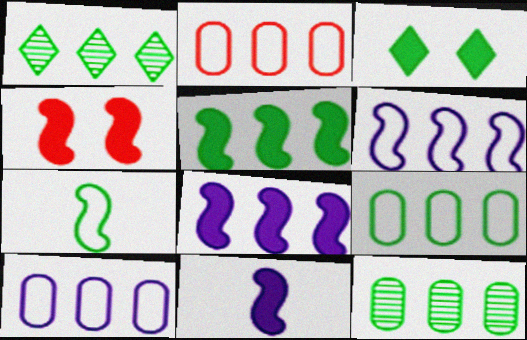[[1, 2, 8], 
[1, 5, 9], 
[2, 9, 10], 
[3, 7, 12], 
[4, 5, 11]]